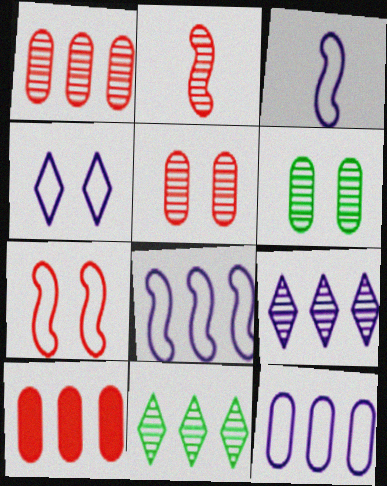[[2, 6, 9], 
[3, 4, 12], 
[8, 10, 11]]